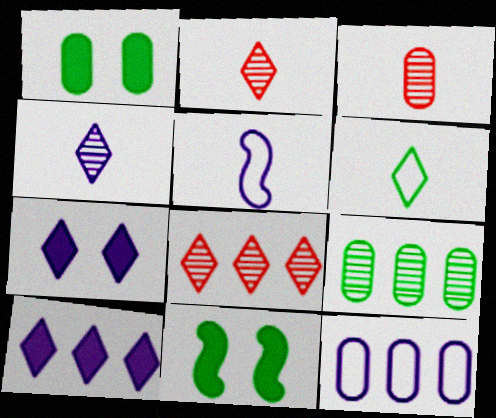[[1, 3, 12], 
[1, 5, 8], 
[2, 11, 12], 
[6, 7, 8], 
[6, 9, 11]]